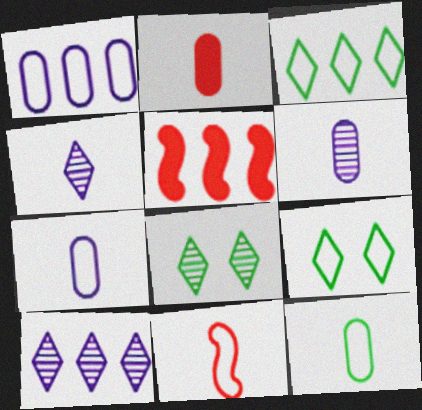[[1, 9, 11], 
[2, 6, 12], 
[5, 6, 9], 
[5, 7, 8]]